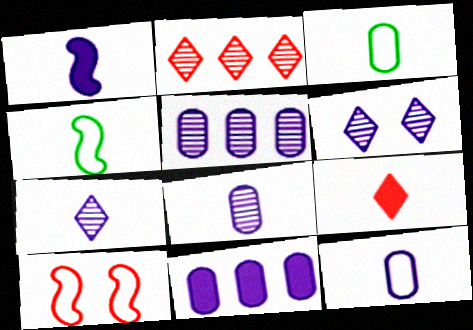[[1, 7, 12], 
[4, 8, 9]]